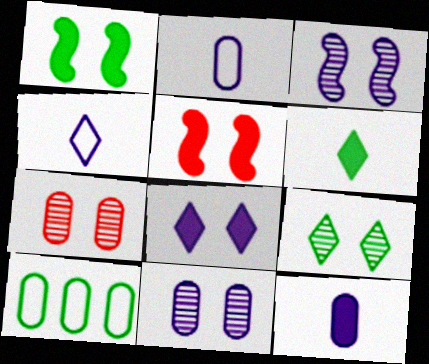[[3, 7, 9], 
[7, 10, 12]]